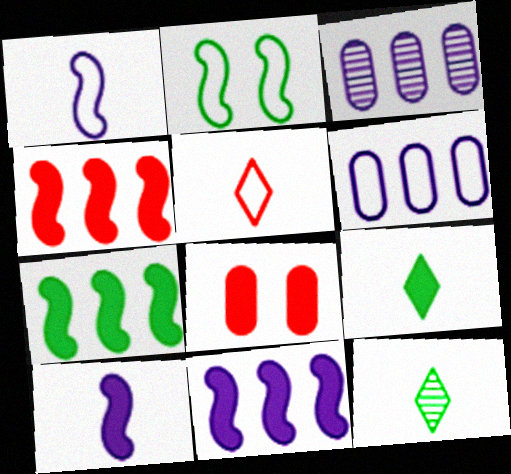[[2, 5, 6], 
[4, 7, 11], 
[8, 9, 11]]